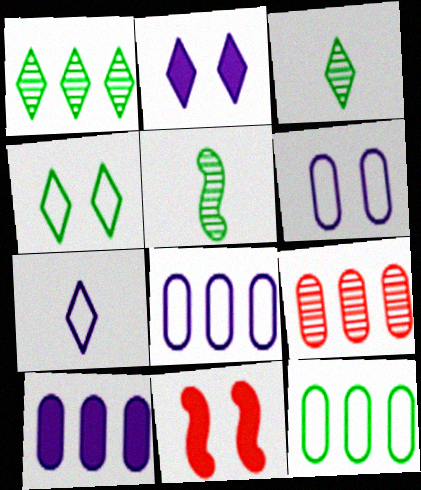[[3, 8, 11], 
[9, 10, 12]]